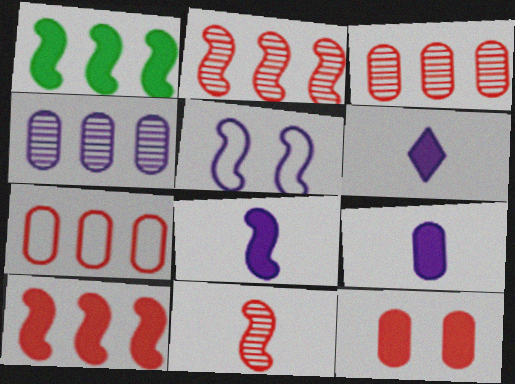[[1, 5, 11], 
[1, 6, 12], 
[4, 5, 6], 
[6, 8, 9]]